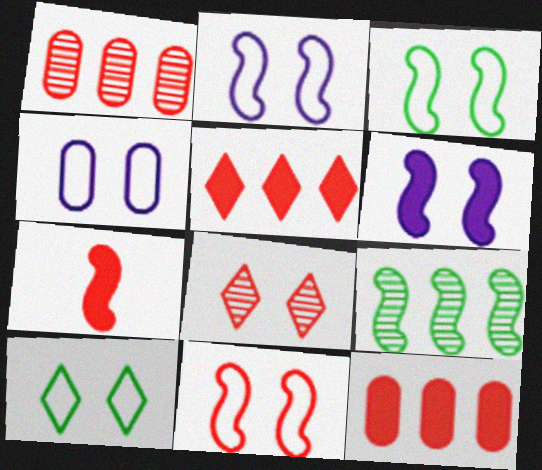[[2, 3, 11], 
[2, 7, 9], 
[4, 10, 11]]